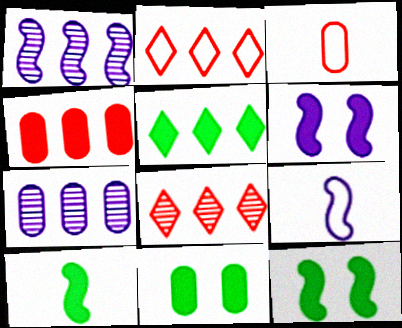[[1, 6, 9], 
[3, 7, 11], 
[5, 10, 11], 
[8, 9, 11]]